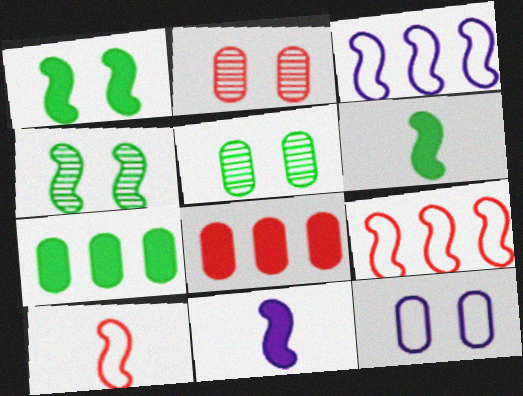[[4, 9, 11]]